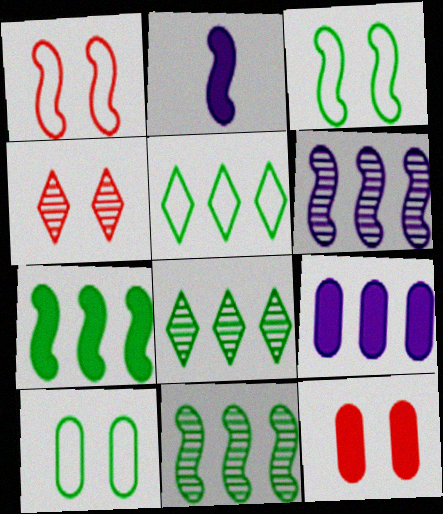[[1, 2, 11], 
[1, 4, 12]]